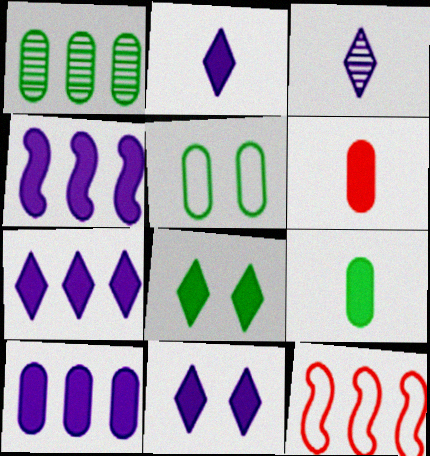[[1, 5, 9], 
[1, 7, 12], 
[2, 7, 11], 
[4, 6, 8], 
[4, 7, 10]]